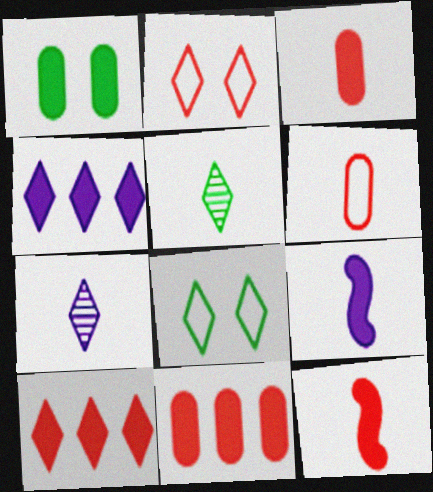[[1, 4, 12], 
[1, 9, 10], 
[2, 4, 5], 
[5, 6, 9], 
[7, 8, 10]]